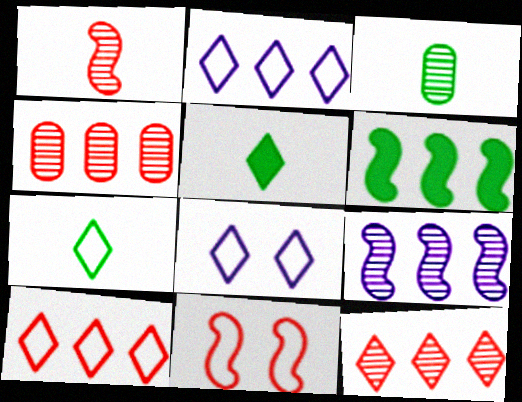[[2, 4, 6], 
[5, 8, 12], 
[7, 8, 10]]